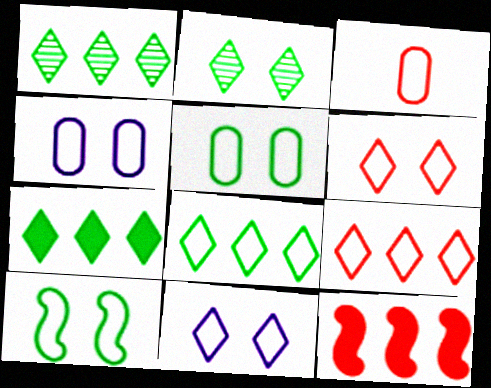[[1, 7, 8], 
[4, 6, 10]]